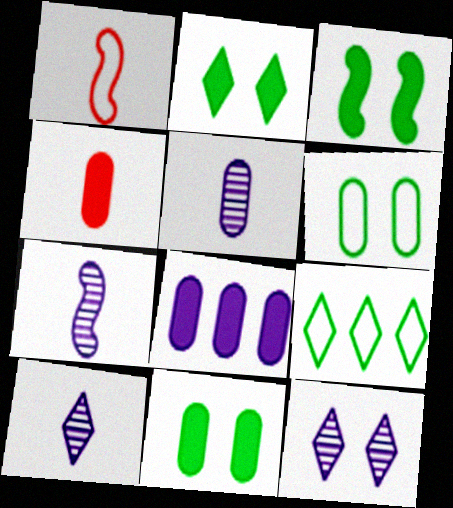[[2, 3, 11], 
[4, 8, 11], 
[5, 7, 10]]